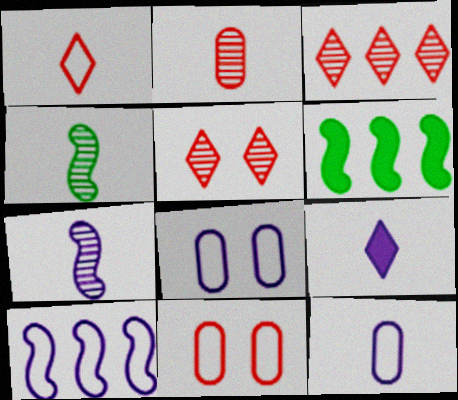[[5, 6, 12], 
[7, 9, 12]]